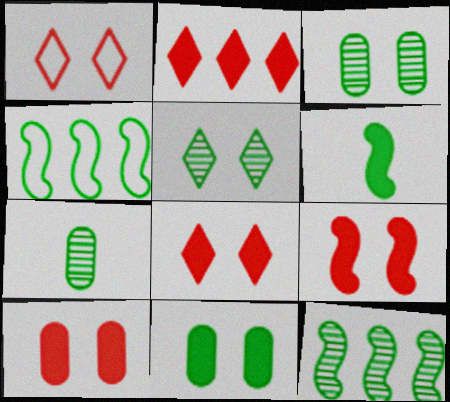[[5, 7, 12], 
[8, 9, 10]]